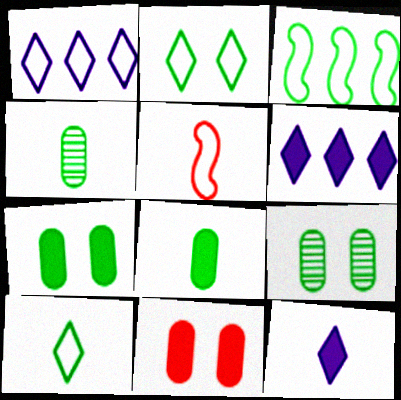[[4, 5, 12], 
[5, 6, 9]]